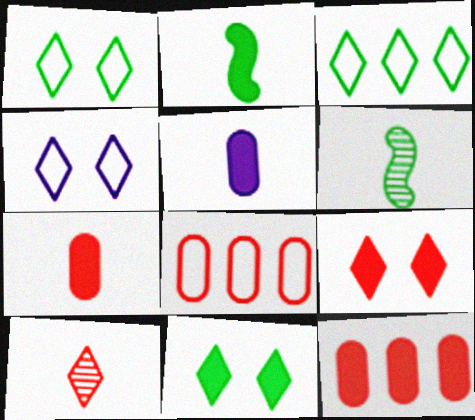[[4, 6, 12]]